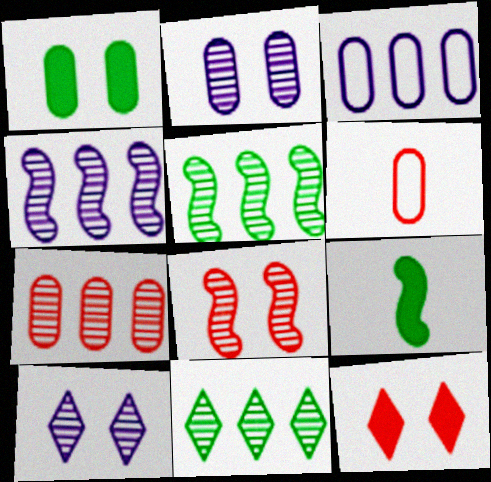[[4, 7, 11]]